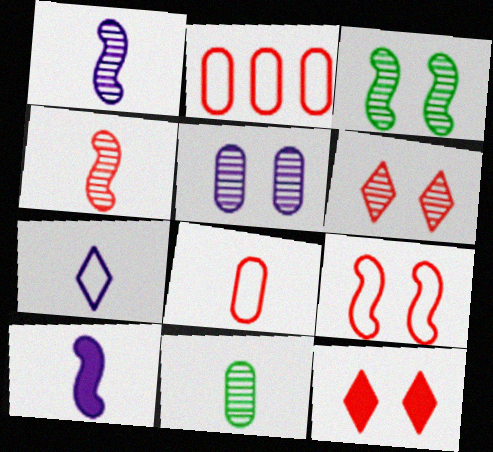[[2, 4, 12], 
[3, 5, 6]]